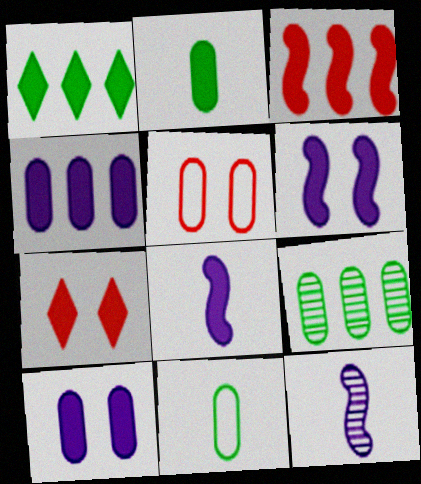[[1, 3, 4], 
[1, 5, 12]]